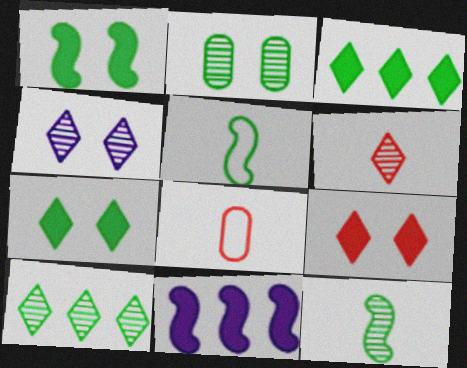[[2, 3, 5], 
[2, 10, 12], 
[4, 6, 10]]